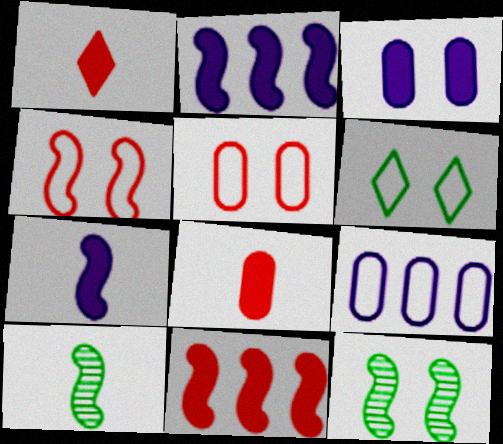[[1, 9, 12], 
[2, 4, 10]]